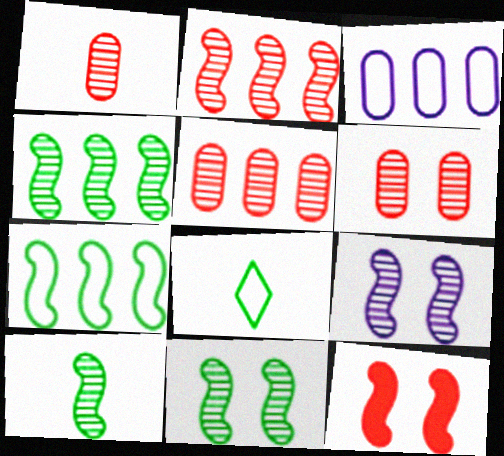[[1, 5, 6], 
[2, 9, 10], 
[4, 10, 11]]